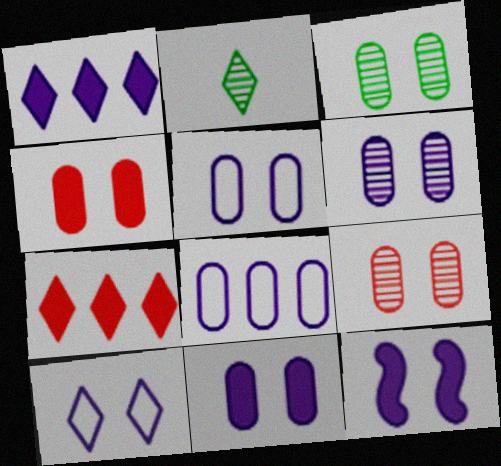[[2, 7, 10], 
[3, 4, 5], 
[3, 6, 9], 
[5, 6, 11], 
[6, 10, 12]]